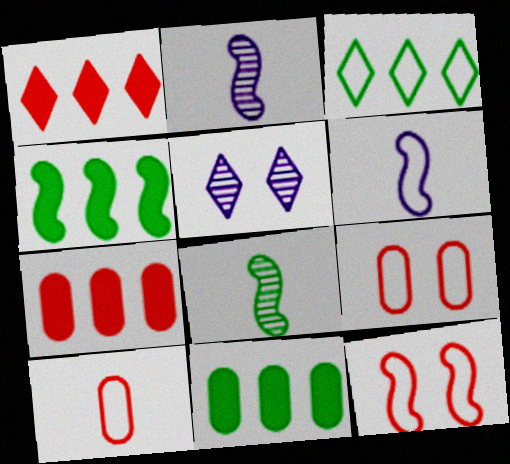[[2, 4, 12], 
[3, 6, 9], 
[4, 5, 10]]